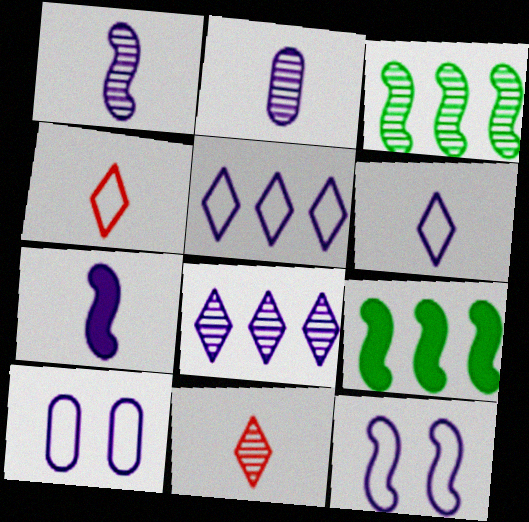[[2, 6, 7], 
[7, 8, 10], 
[9, 10, 11]]